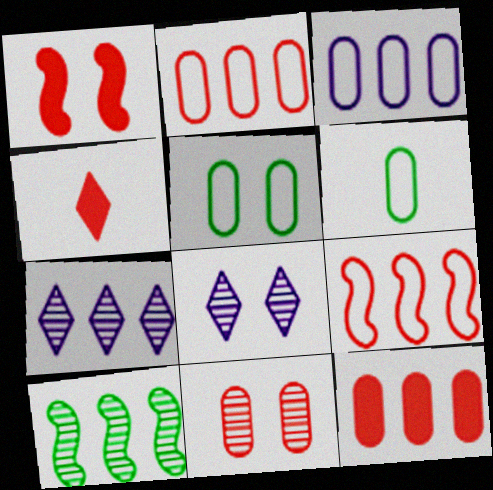[[1, 4, 12], 
[1, 5, 8], 
[1, 6, 7], 
[4, 9, 11]]